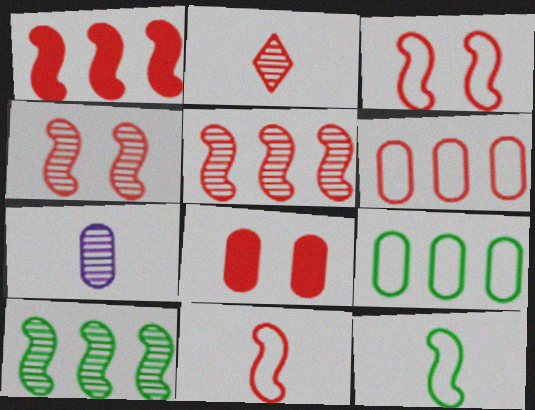[[1, 4, 11], 
[7, 8, 9]]